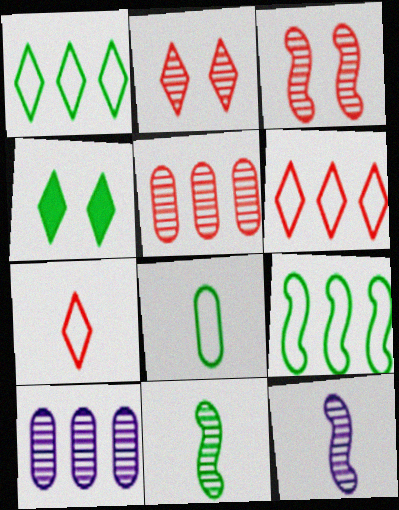[[2, 10, 11]]